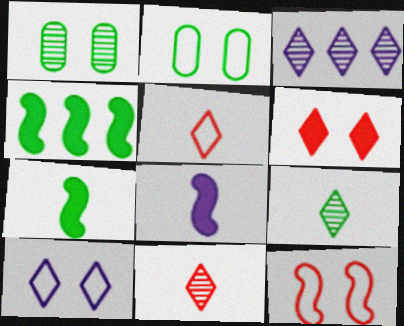[[2, 4, 9], 
[2, 10, 12]]